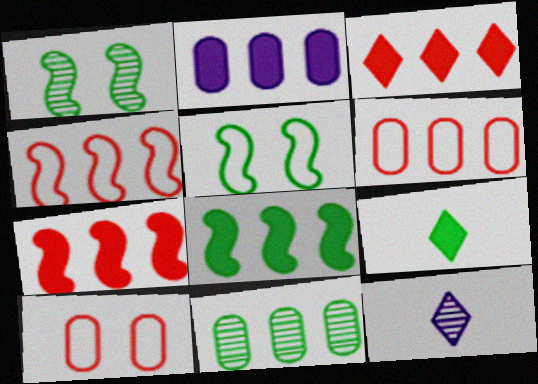[[2, 3, 8], 
[2, 6, 11], 
[5, 9, 11], 
[8, 10, 12]]